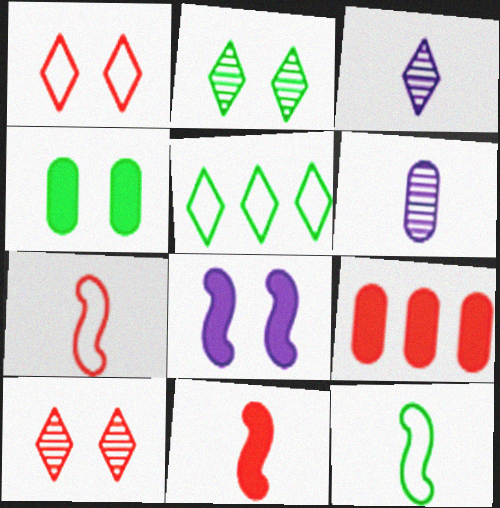[[7, 9, 10]]